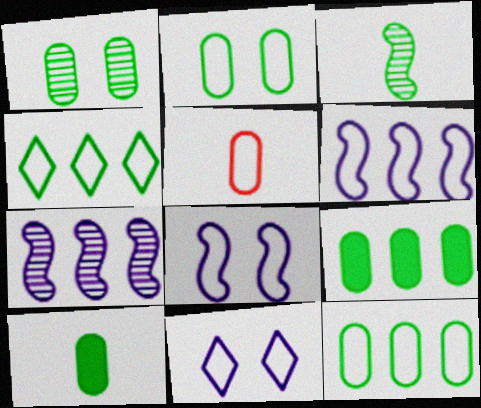[[1, 10, 12], 
[4, 5, 8]]